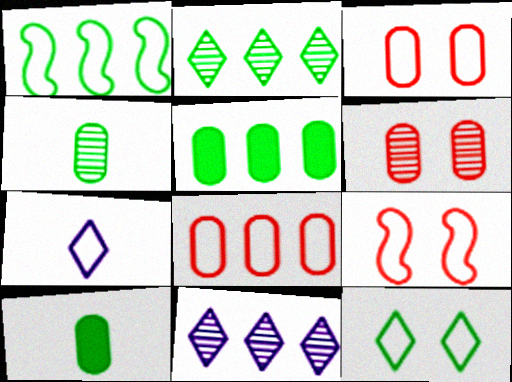[[1, 2, 5], 
[1, 3, 7], 
[9, 10, 11]]